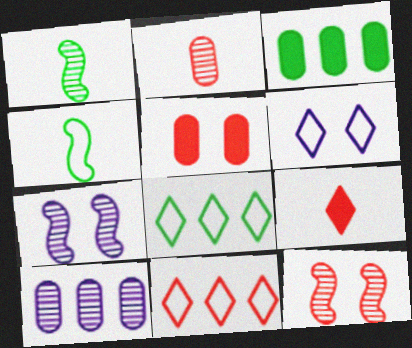[]